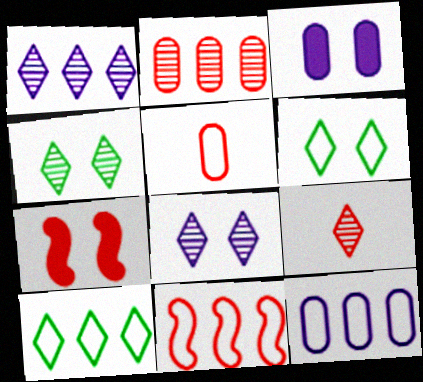[[1, 4, 9], 
[10, 11, 12]]